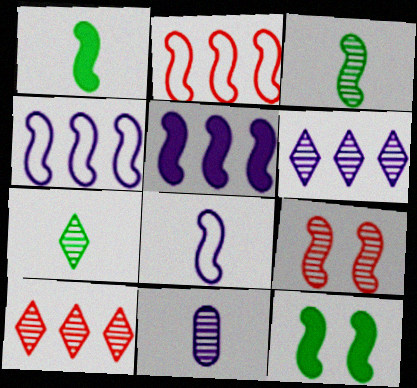[[1, 4, 9]]